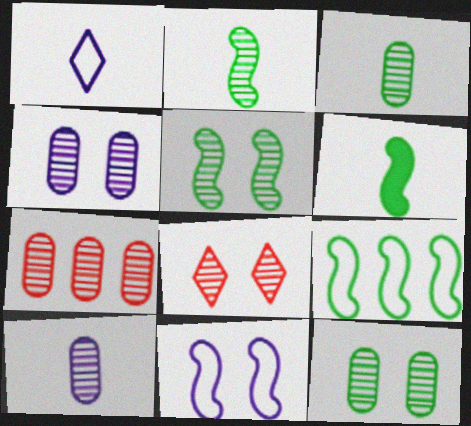[[3, 4, 7], 
[4, 5, 8], 
[5, 6, 9], 
[7, 10, 12]]